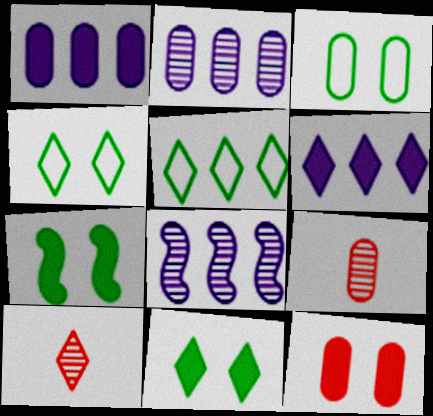[[1, 3, 9], 
[4, 6, 10]]